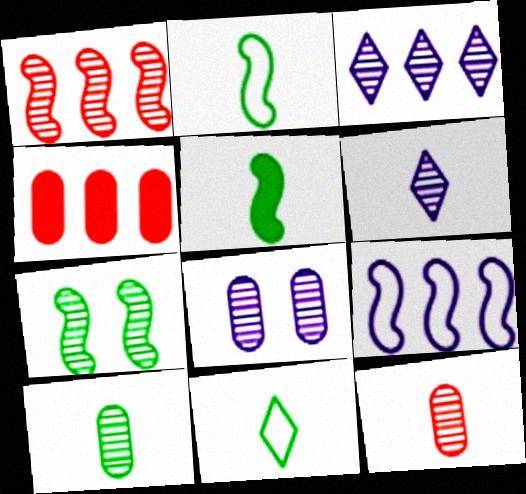[[3, 7, 12], 
[5, 10, 11]]